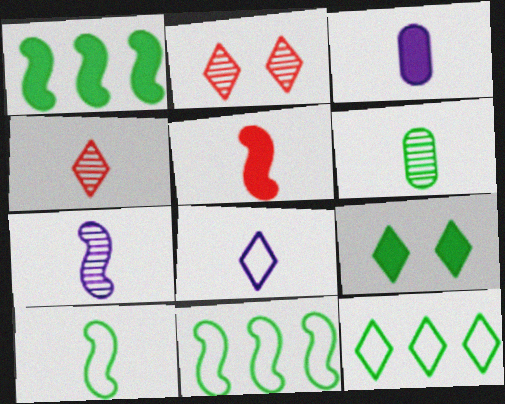[[2, 3, 11], 
[3, 4, 10], 
[3, 7, 8], 
[4, 6, 7], 
[5, 6, 8], 
[5, 7, 10], 
[6, 9, 11]]